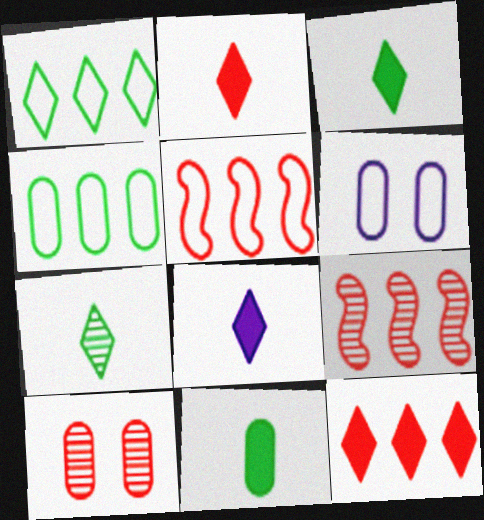[[2, 3, 8], 
[2, 5, 10], 
[3, 6, 9]]